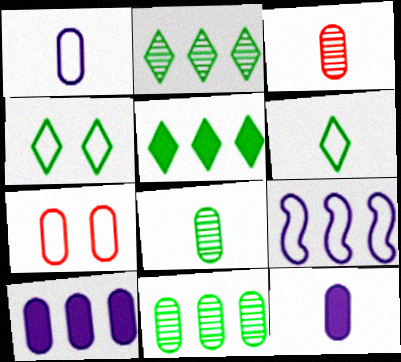[[6, 7, 9], 
[7, 8, 10], 
[7, 11, 12]]